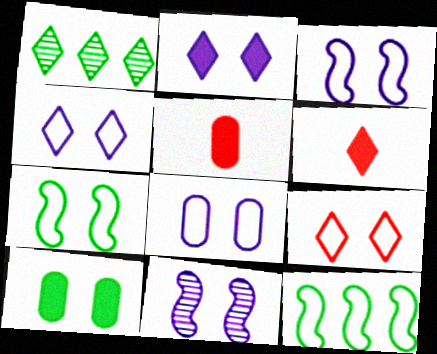[[1, 3, 5], 
[1, 4, 6], 
[2, 8, 11], 
[3, 4, 8], 
[7, 8, 9], 
[9, 10, 11]]